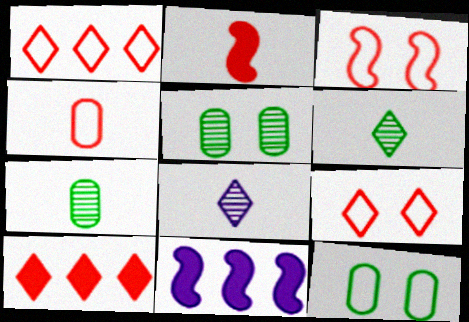[[1, 3, 4], 
[7, 9, 11]]